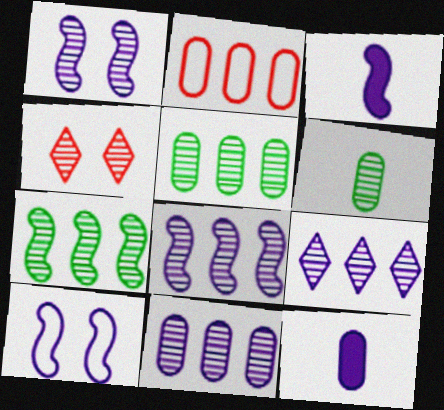[[3, 8, 10], 
[4, 6, 8], 
[8, 9, 11], 
[9, 10, 12]]